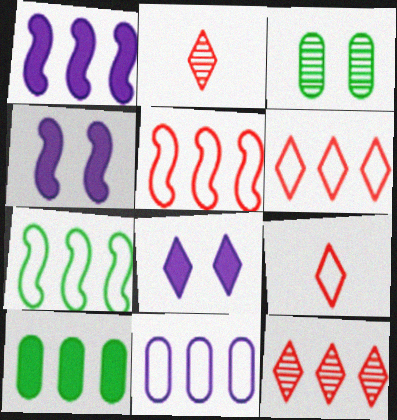[[1, 3, 9], 
[6, 7, 11]]